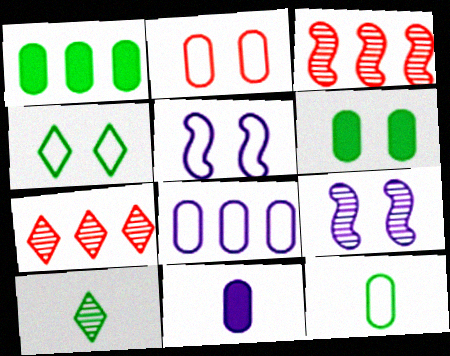[[2, 4, 5], 
[2, 8, 12], 
[3, 4, 11]]